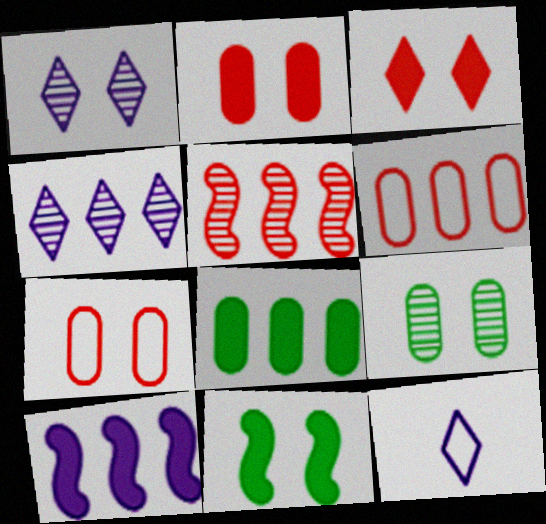[[1, 7, 11]]